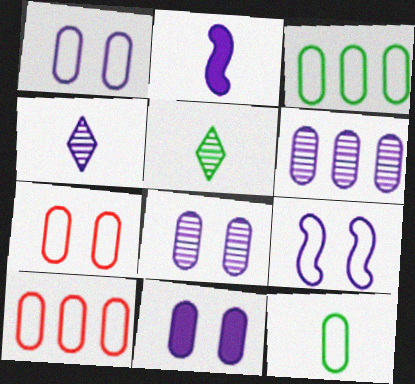[[1, 8, 11], 
[1, 10, 12]]